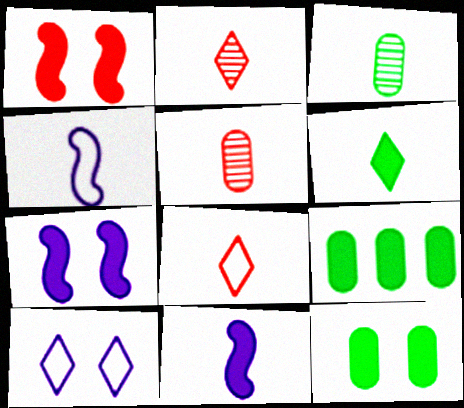[[3, 8, 11], 
[4, 5, 6]]